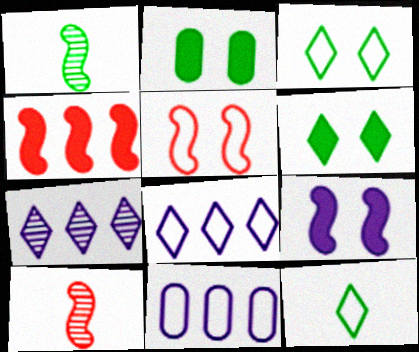[[2, 8, 10], 
[4, 5, 10], 
[5, 11, 12], 
[6, 10, 11]]